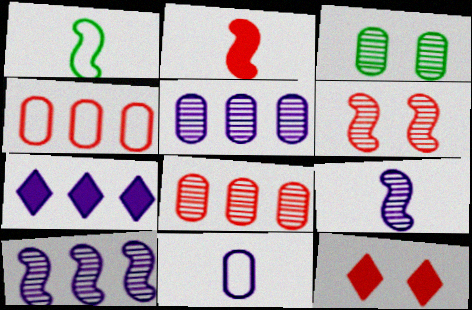[[1, 2, 9], 
[1, 5, 12]]